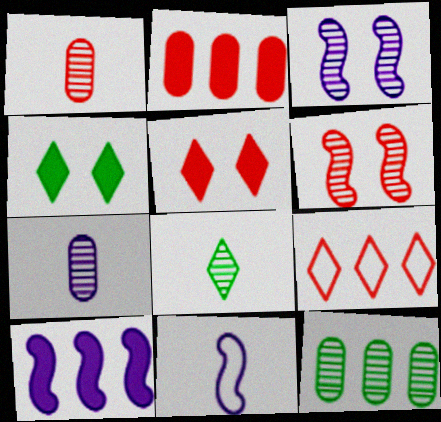[[3, 10, 11], 
[5, 11, 12], 
[9, 10, 12]]